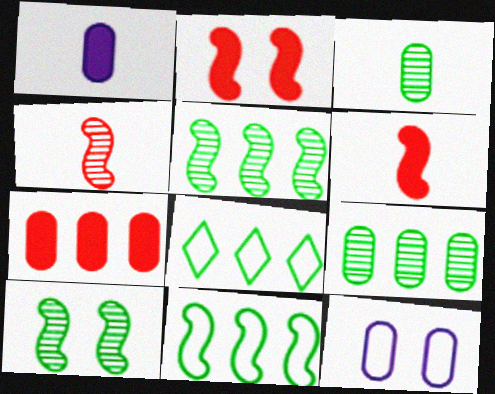[[3, 7, 12]]